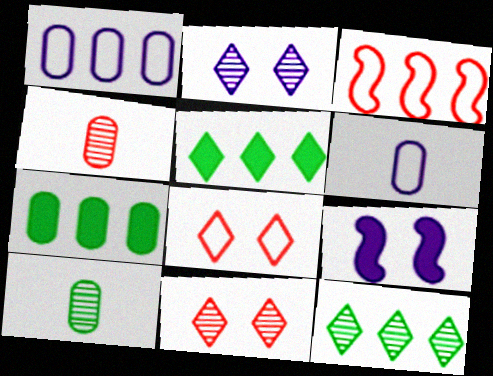[]